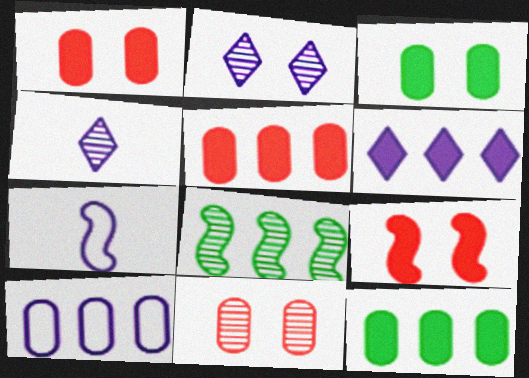[[4, 8, 11], 
[7, 8, 9]]